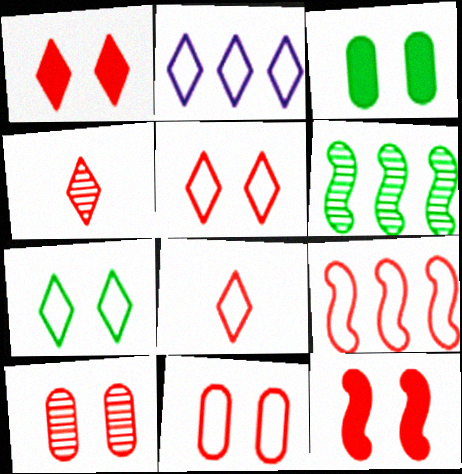[[2, 7, 8], 
[5, 10, 12], 
[8, 9, 11]]